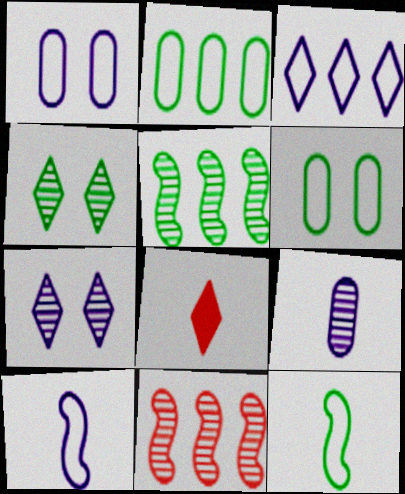[[1, 3, 10], 
[1, 5, 8], 
[3, 4, 8], 
[4, 9, 11], 
[8, 9, 12]]